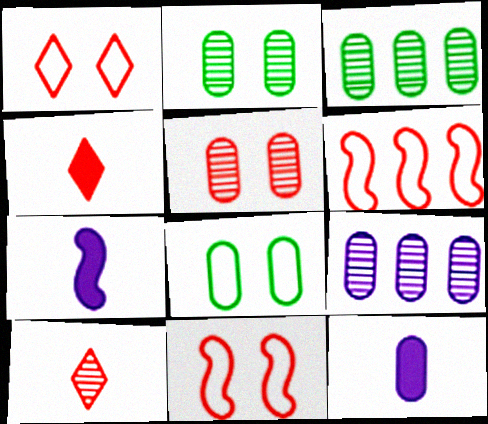[[1, 3, 7], 
[4, 5, 6]]